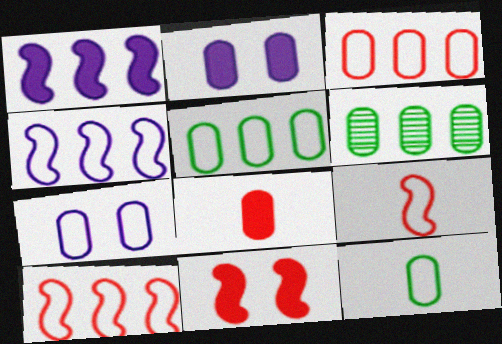[[3, 7, 12], 
[6, 7, 8]]